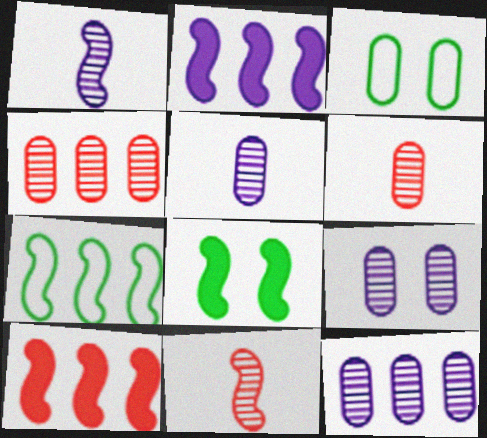[[5, 9, 12]]